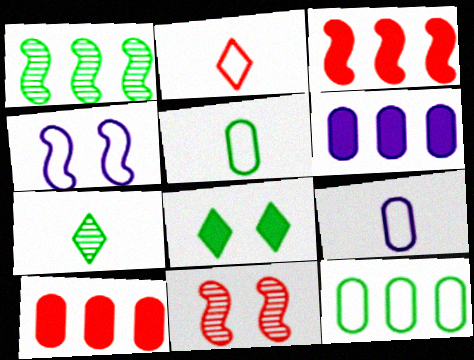[[1, 5, 8], 
[2, 4, 12], 
[2, 10, 11], 
[4, 7, 10]]